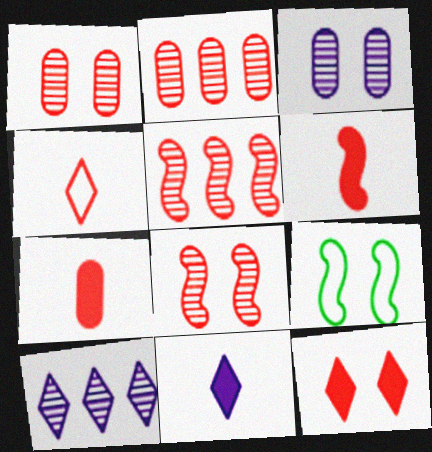[[2, 9, 11], 
[3, 9, 12], 
[7, 9, 10]]